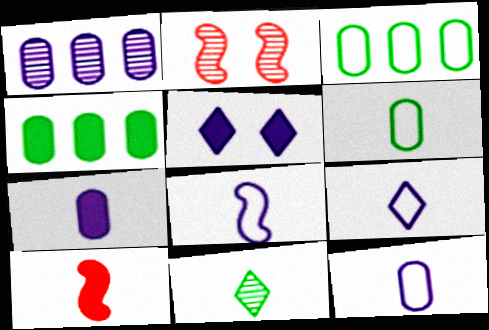[[1, 2, 11], 
[1, 5, 8], 
[2, 4, 9], 
[4, 5, 10], 
[8, 9, 12], 
[10, 11, 12]]